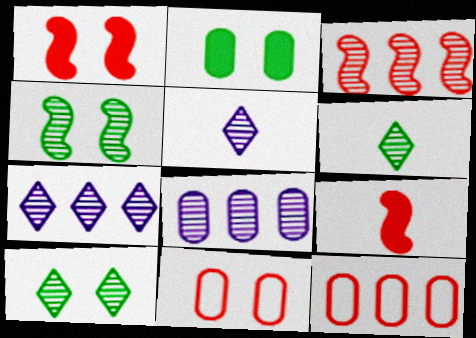[]